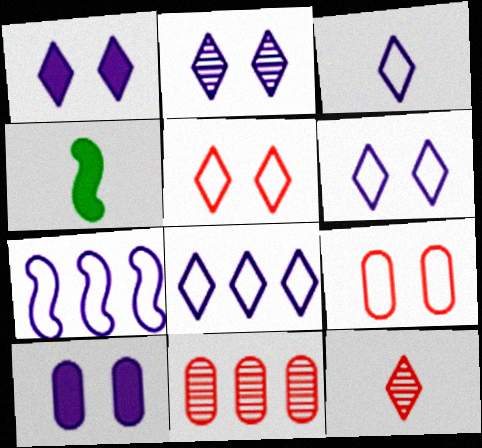[[1, 2, 6], 
[3, 6, 8], 
[4, 6, 11]]